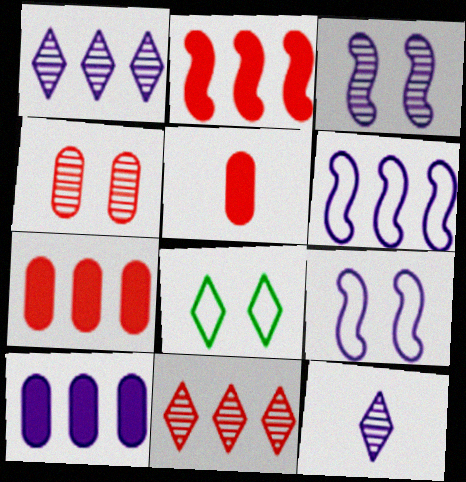[[1, 6, 10], 
[9, 10, 12]]